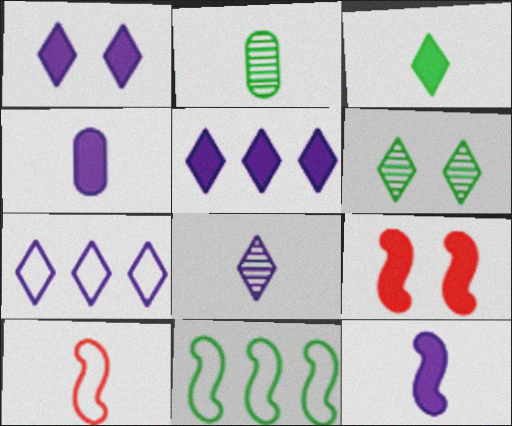[[1, 7, 8], 
[2, 7, 9]]